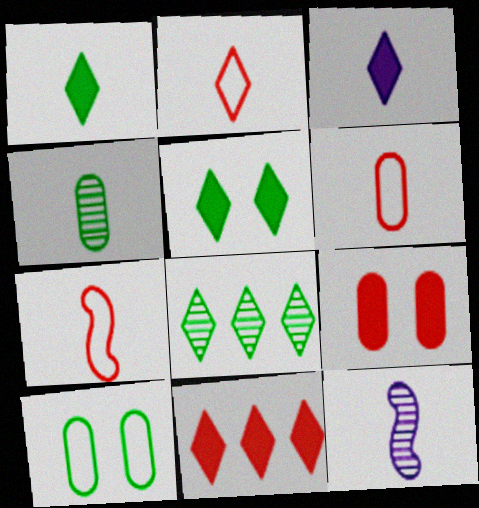[[1, 6, 12], 
[2, 6, 7], 
[3, 4, 7], 
[3, 5, 11], 
[10, 11, 12]]